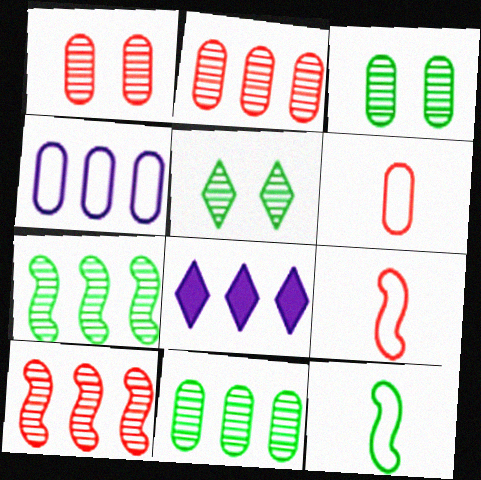[[1, 8, 12], 
[3, 8, 9]]